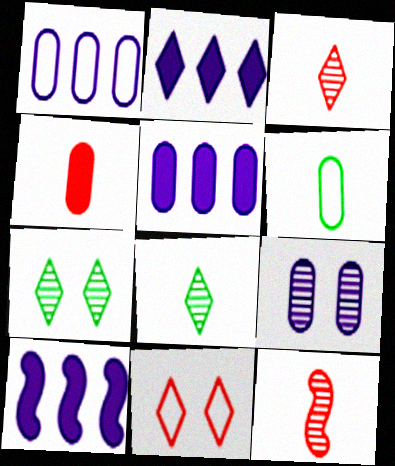[[2, 5, 10], 
[2, 8, 11]]